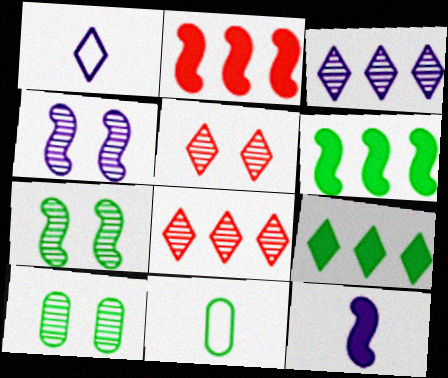[[1, 2, 10], 
[1, 5, 9], 
[4, 5, 10], 
[7, 9, 11]]